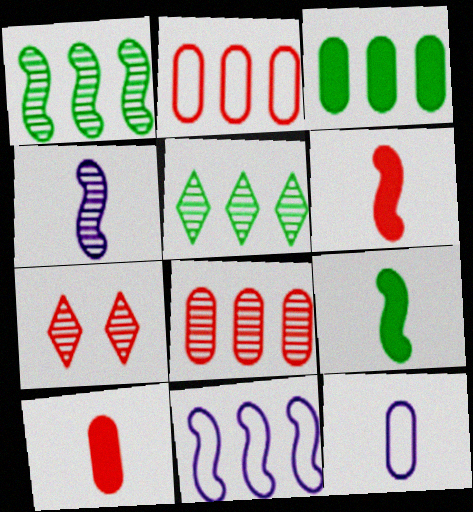[[2, 6, 7]]